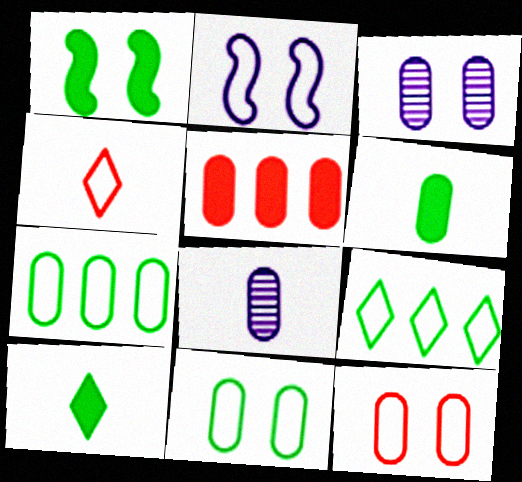[[2, 4, 7], 
[5, 8, 11]]